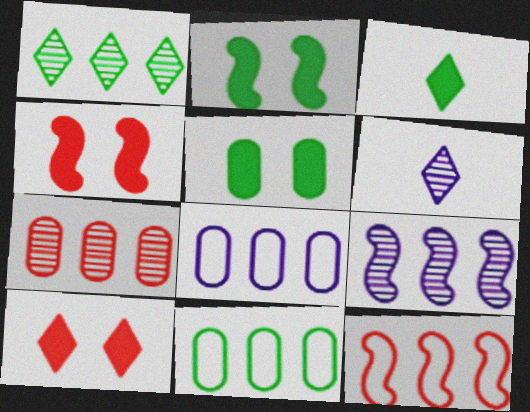[[1, 7, 9], 
[4, 6, 11], 
[5, 6, 12]]